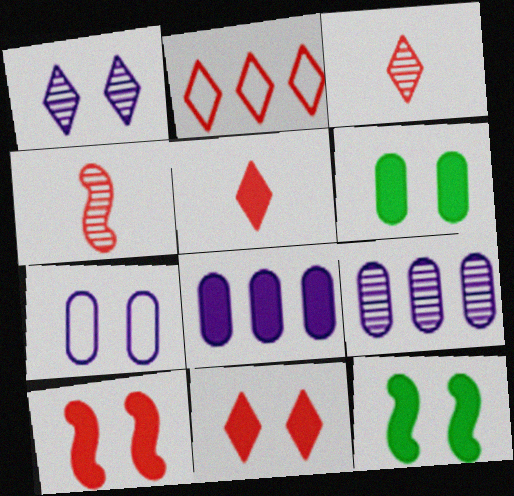[[2, 3, 11], 
[5, 8, 12]]